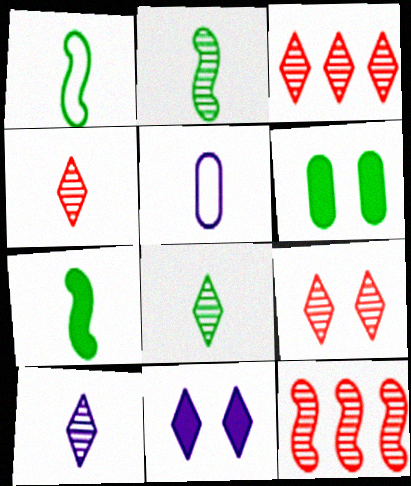[[1, 2, 7], 
[3, 4, 9], 
[4, 5, 7], 
[4, 8, 10]]